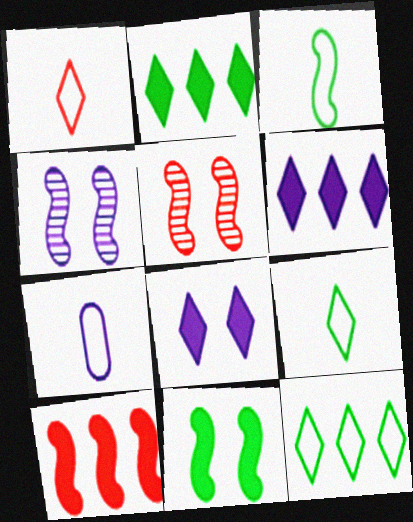[[1, 3, 7], 
[2, 5, 7], 
[3, 4, 10], 
[4, 6, 7]]